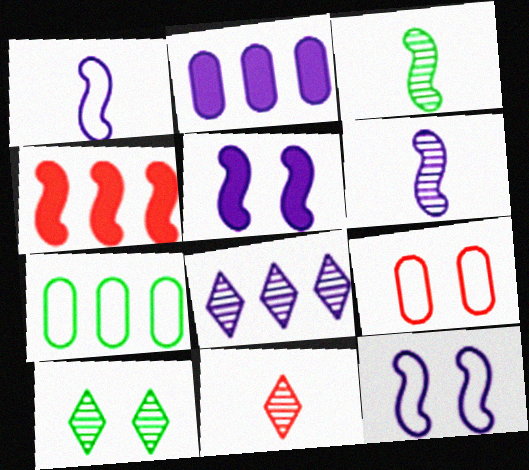[[3, 4, 12], 
[4, 7, 8], 
[4, 9, 11], 
[5, 7, 11], 
[5, 9, 10], 
[8, 10, 11]]